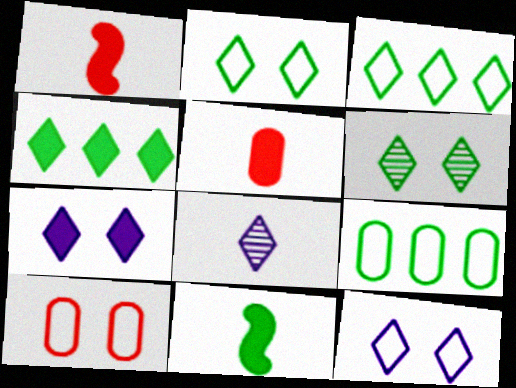[[6, 9, 11]]